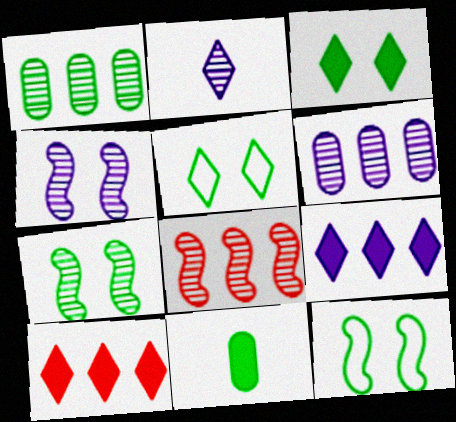[[2, 4, 6], 
[2, 5, 10]]